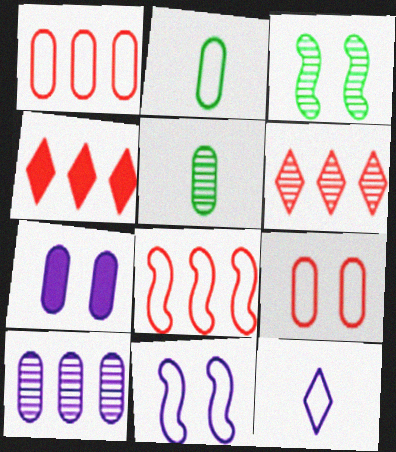[[1, 5, 7], 
[4, 5, 11]]